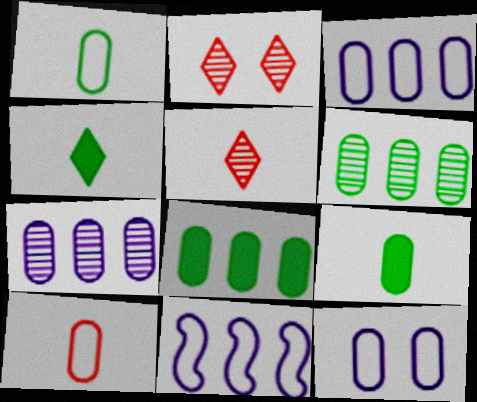[[2, 9, 11]]